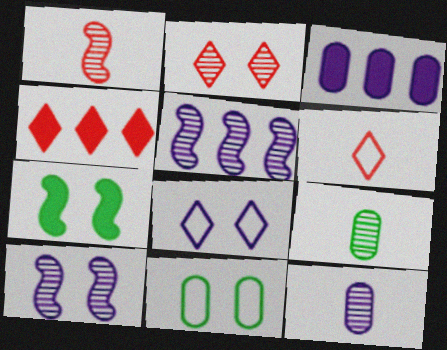[[2, 4, 6], 
[2, 5, 9]]